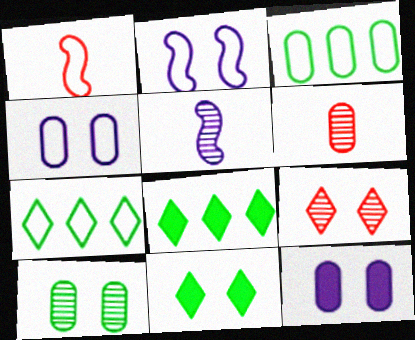[[1, 4, 7], 
[2, 6, 8], 
[3, 6, 12]]